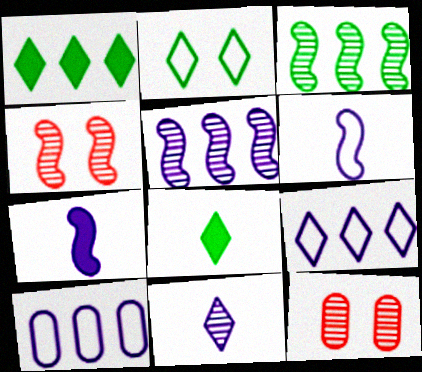[[1, 6, 12], 
[3, 11, 12], 
[4, 8, 10]]